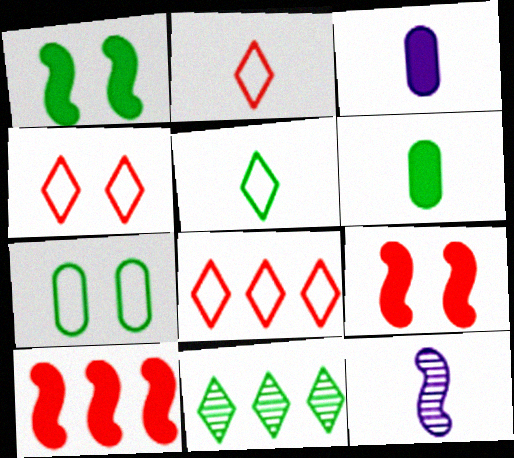[[2, 4, 8], 
[2, 6, 12]]